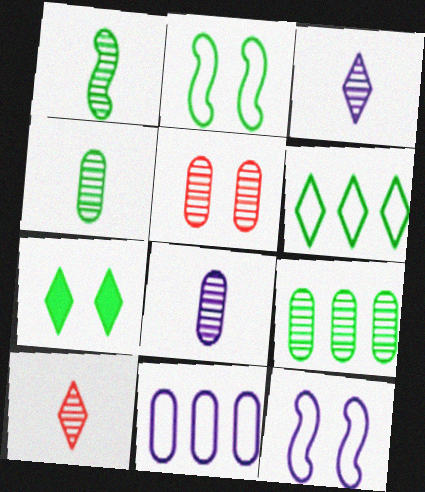[[1, 8, 10], 
[5, 7, 12], 
[5, 8, 9]]